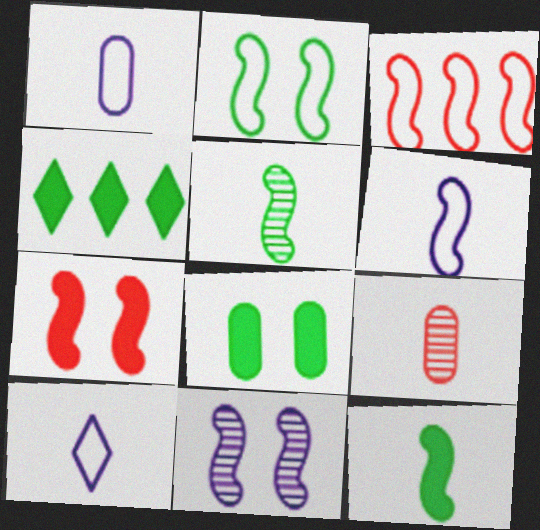[[1, 6, 10], 
[2, 3, 6], 
[2, 7, 11], 
[3, 11, 12], 
[4, 8, 12], 
[9, 10, 12]]